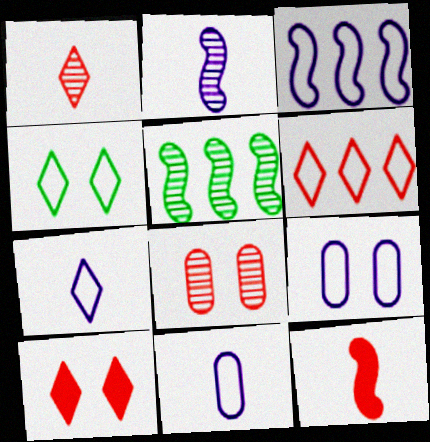[[1, 6, 10], 
[3, 7, 9], 
[4, 6, 7], 
[5, 10, 11], 
[6, 8, 12]]